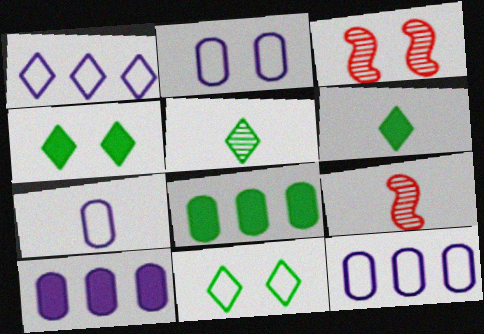[[2, 3, 4], 
[2, 7, 12], 
[3, 6, 12], 
[4, 9, 12], 
[6, 7, 9], 
[9, 10, 11]]